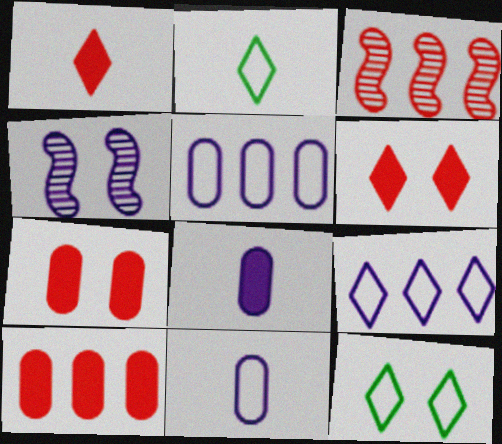[[2, 4, 10], 
[3, 8, 12], 
[4, 7, 12], 
[4, 8, 9]]